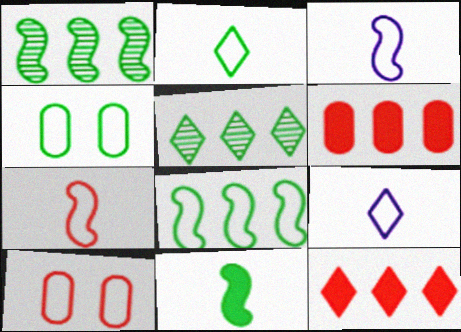[[2, 4, 8], 
[4, 5, 11], 
[8, 9, 10]]